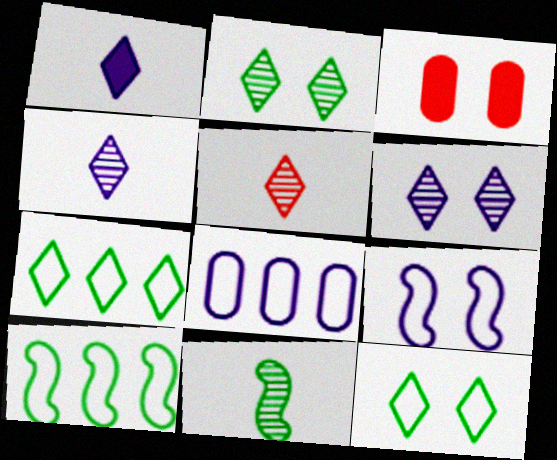[[2, 3, 9], 
[3, 4, 10]]